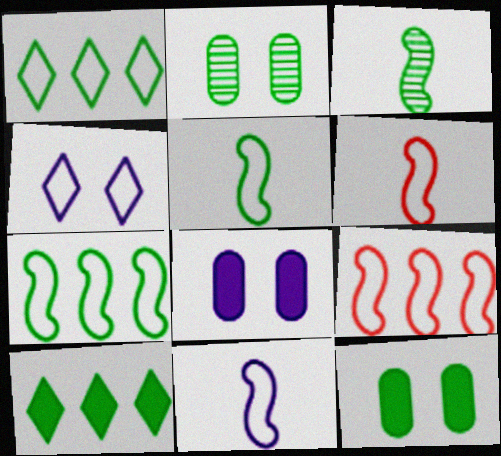[[1, 3, 12], 
[2, 5, 10], 
[5, 6, 11]]